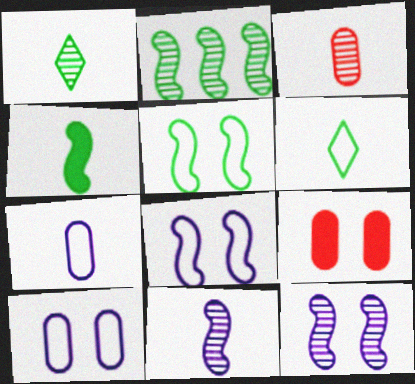[[1, 3, 11], 
[2, 4, 5]]